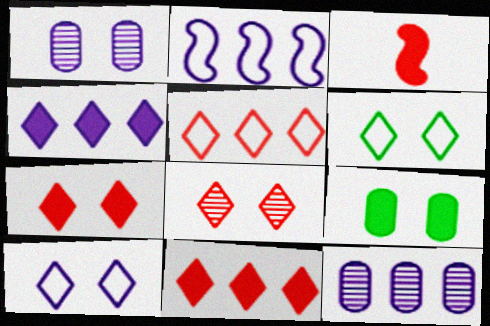[[2, 4, 12], 
[3, 4, 9], 
[3, 6, 12]]